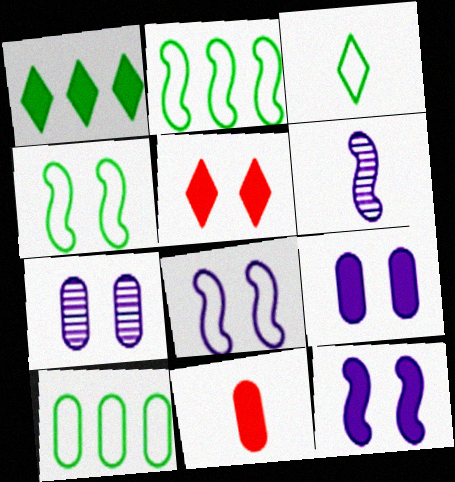[[1, 11, 12], 
[3, 4, 10], 
[3, 6, 11], 
[4, 5, 7], 
[5, 6, 10], 
[7, 10, 11]]